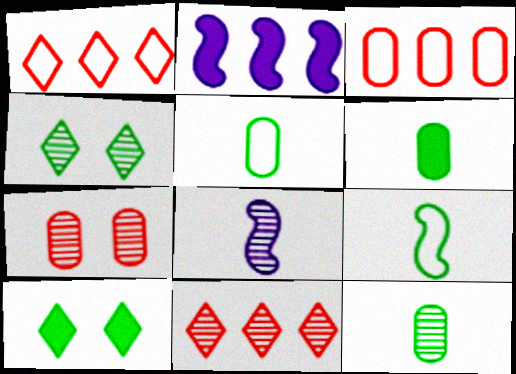[[3, 8, 10], 
[5, 6, 12]]